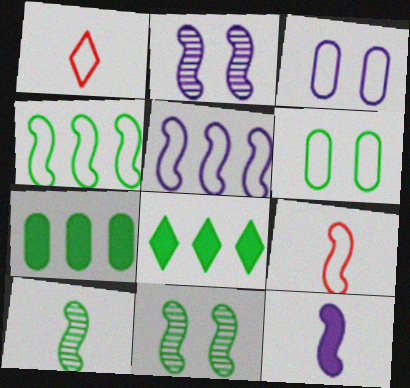[[1, 2, 7], 
[1, 3, 4], 
[1, 5, 6], 
[2, 5, 12], 
[6, 8, 10], 
[9, 10, 12]]